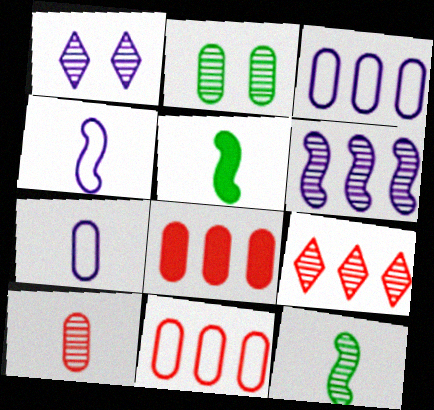[[1, 5, 11], 
[2, 7, 8]]